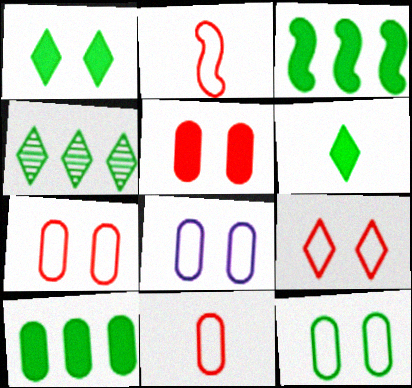[[7, 8, 12]]